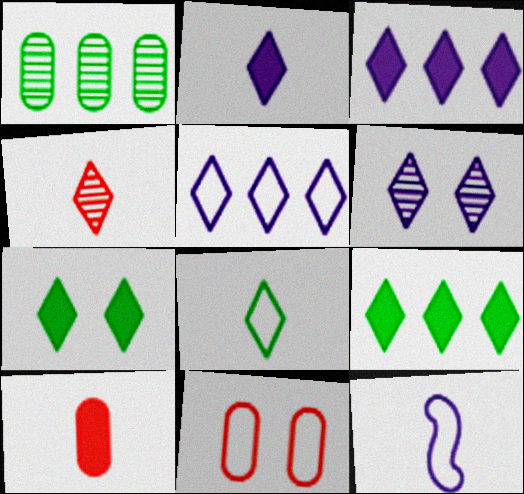[[2, 4, 8], 
[2, 5, 6], 
[4, 5, 7]]